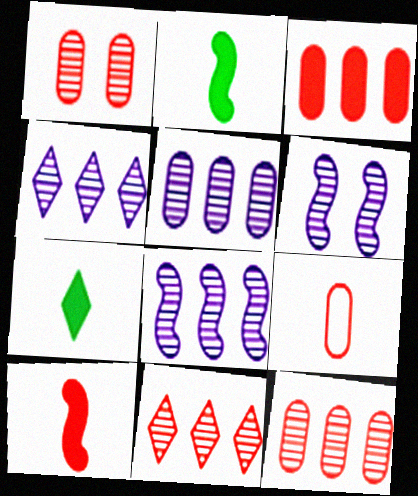[[1, 3, 9], 
[4, 5, 8]]